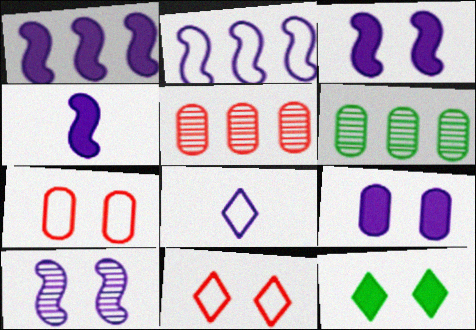[[1, 3, 4], 
[2, 4, 10], 
[4, 6, 11], 
[7, 10, 12]]